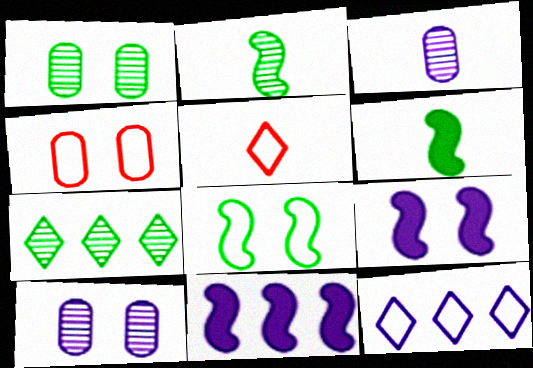[[1, 2, 7], 
[1, 5, 11], 
[3, 5, 6], 
[3, 9, 12]]